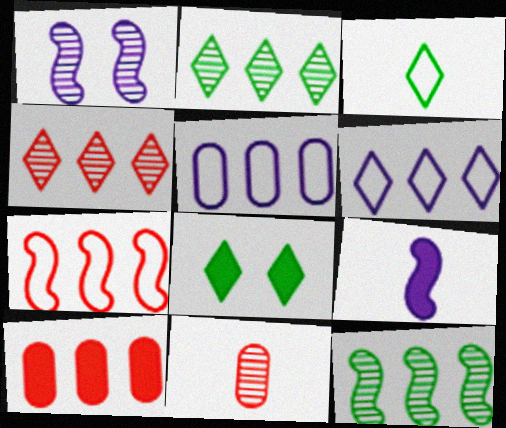[[1, 2, 11], 
[1, 3, 10], 
[2, 3, 8], 
[3, 9, 11], 
[4, 7, 10], 
[6, 10, 12], 
[8, 9, 10]]